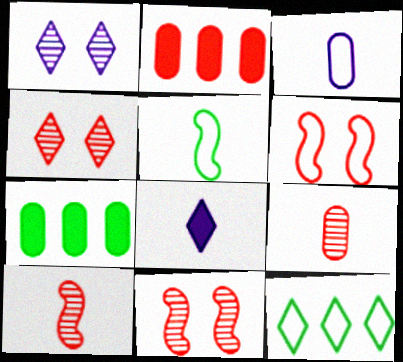[[1, 2, 5], 
[3, 6, 12], 
[4, 8, 12], 
[5, 8, 9]]